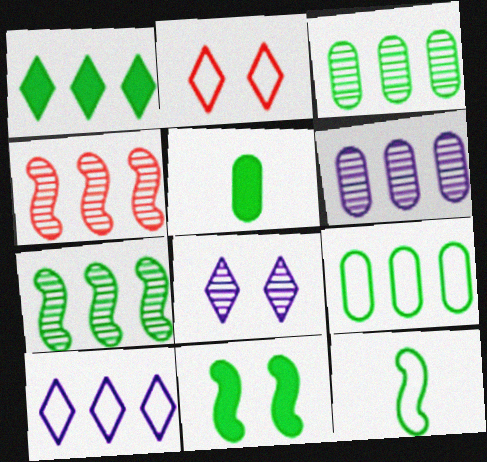[[1, 5, 11], 
[1, 7, 9], 
[7, 11, 12]]